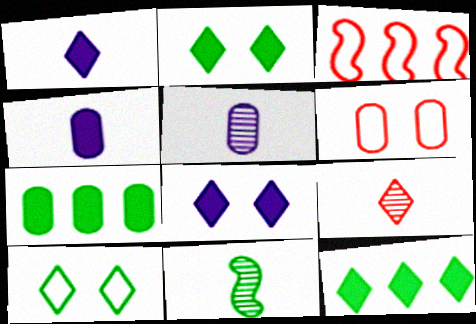[[2, 3, 5], 
[5, 6, 7], 
[5, 9, 11], 
[7, 10, 11]]